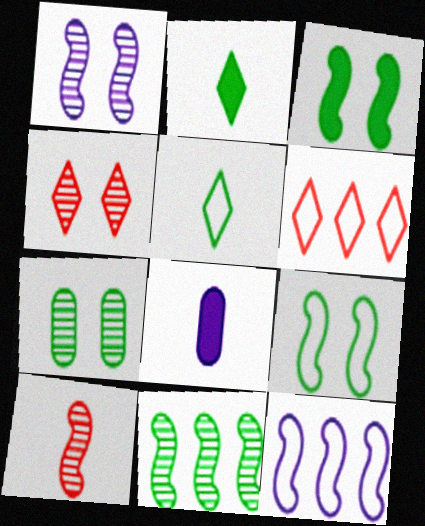[[1, 4, 7], 
[1, 10, 11], 
[3, 10, 12], 
[5, 8, 10]]